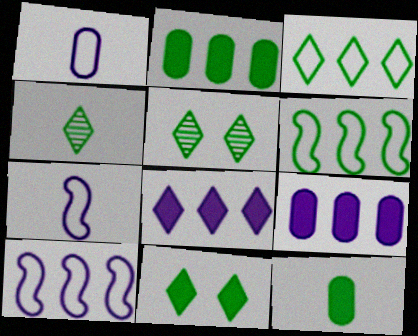[[3, 4, 11], 
[5, 6, 12]]